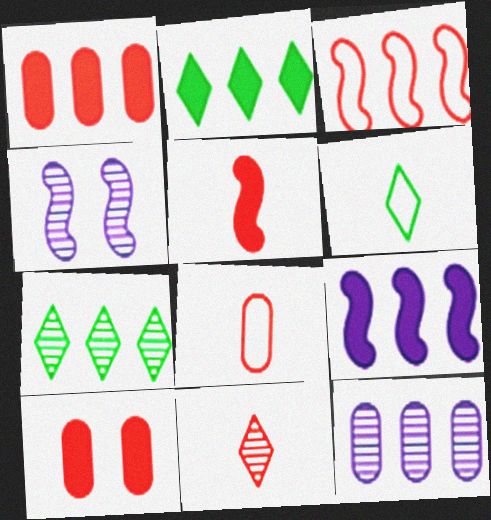[[1, 2, 9], 
[1, 4, 6], 
[2, 3, 12], 
[2, 4, 8], 
[3, 10, 11], 
[5, 8, 11]]